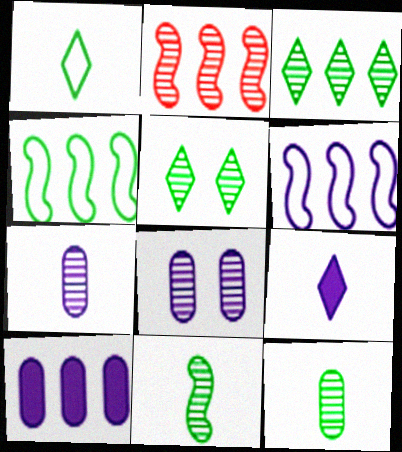[[2, 5, 7], 
[6, 8, 9]]